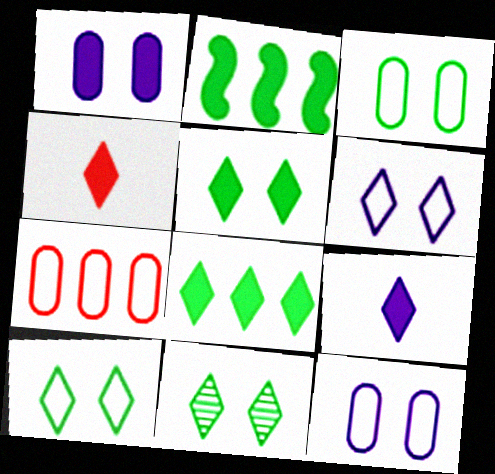[[1, 2, 4], 
[5, 10, 11]]